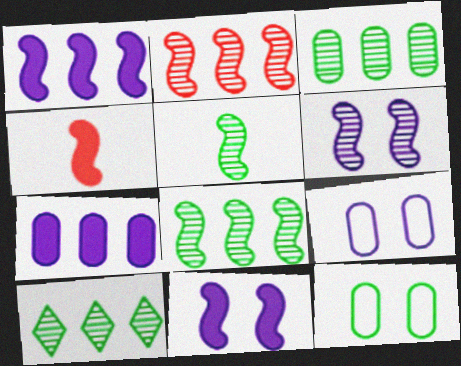[[2, 5, 6], 
[3, 8, 10], 
[4, 9, 10]]